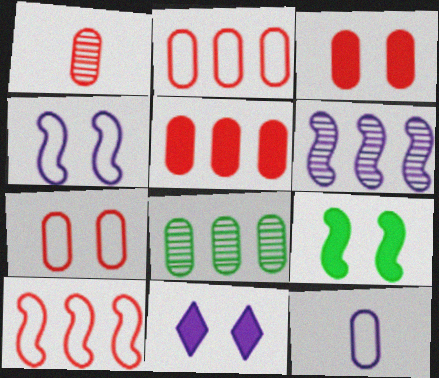[[1, 2, 3], 
[1, 5, 7], 
[3, 8, 12], 
[3, 9, 11], 
[6, 11, 12]]